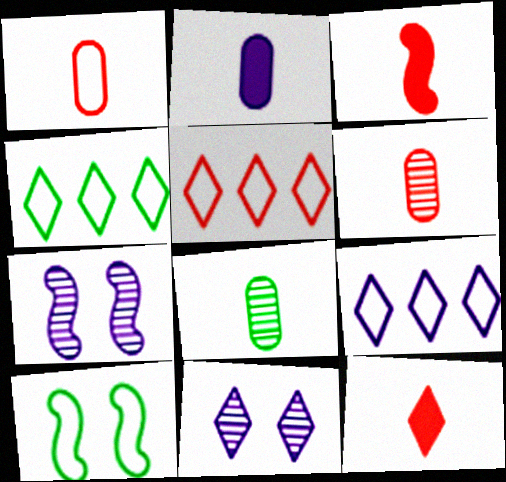[[1, 2, 8], 
[1, 9, 10], 
[2, 7, 9], 
[4, 5, 9], 
[4, 11, 12]]